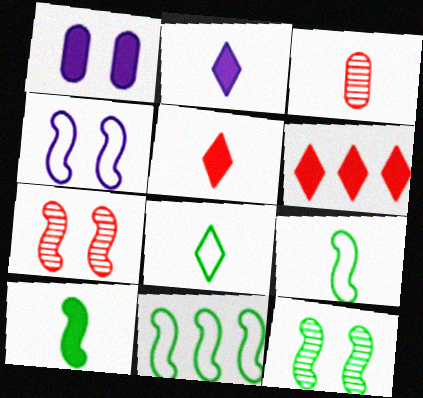[[1, 6, 10], 
[2, 3, 9], 
[10, 11, 12]]